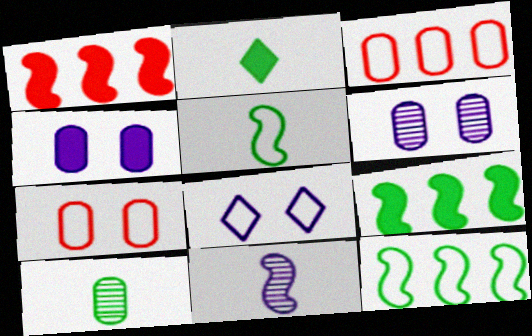[[1, 2, 4], 
[1, 8, 10], 
[2, 5, 10], 
[3, 4, 10], 
[3, 5, 8]]